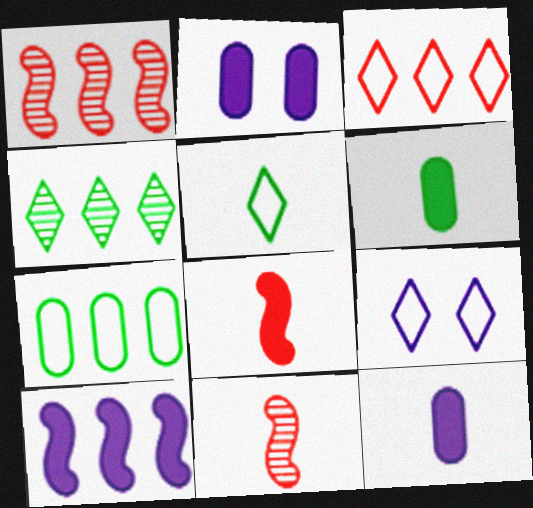[[1, 2, 5], 
[1, 6, 9], 
[3, 5, 9], 
[5, 11, 12]]